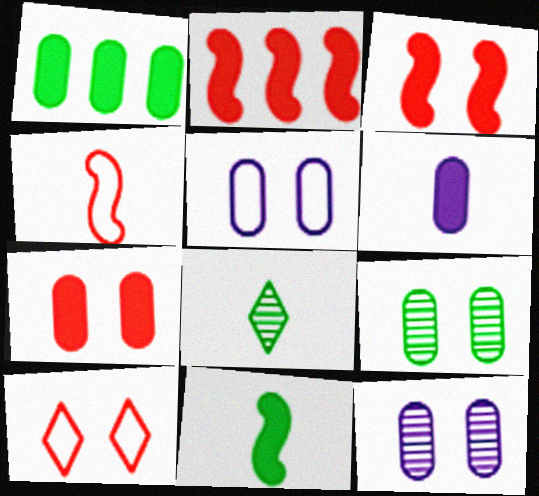[[1, 6, 7], 
[2, 5, 8], 
[4, 6, 8], 
[5, 7, 9]]